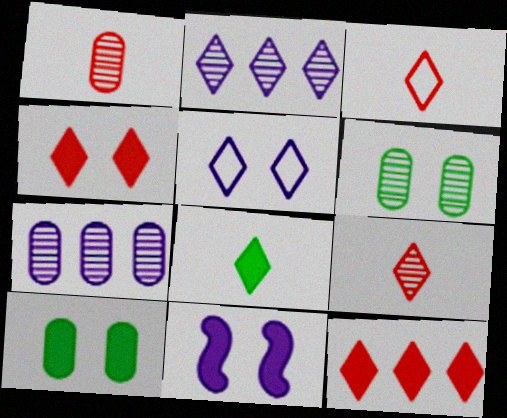[[1, 6, 7], 
[4, 10, 11]]